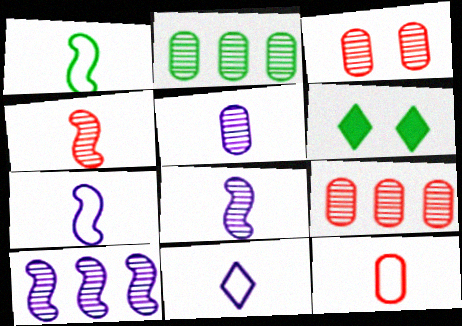[[1, 2, 6], 
[1, 11, 12], 
[2, 3, 5], 
[6, 7, 9], 
[6, 10, 12]]